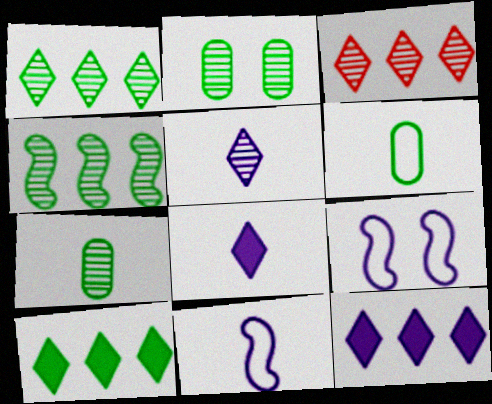[]